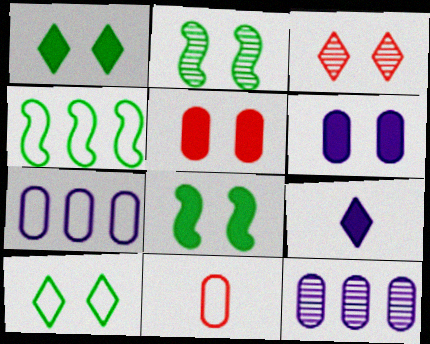[]